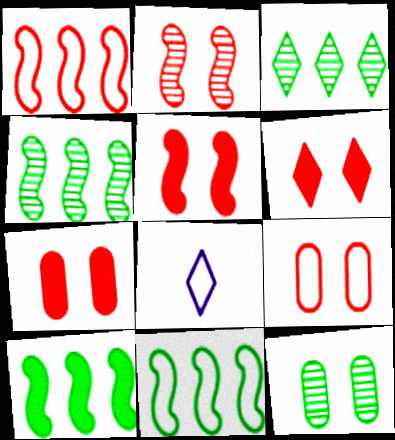[[2, 6, 9], 
[3, 6, 8], 
[4, 7, 8], 
[4, 10, 11], 
[5, 6, 7], 
[8, 9, 11]]